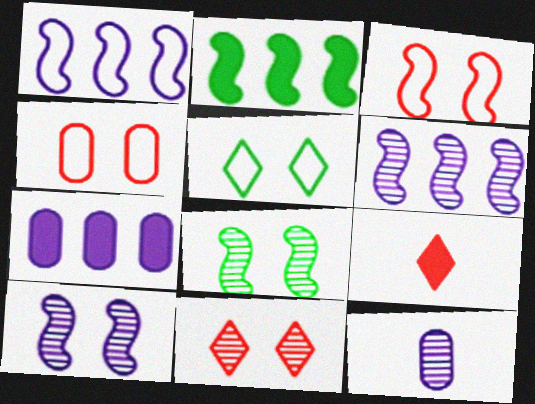[]